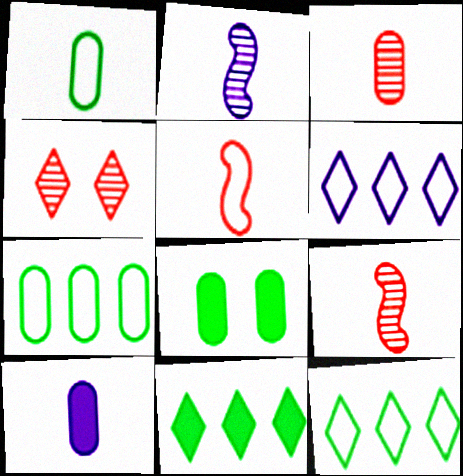[[1, 3, 10], 
[6, 8, 9]]